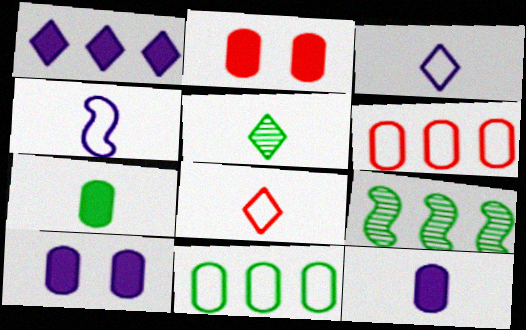[[1, 6, 9], 
[2, 3, 9], 
[8, 9, 10]]